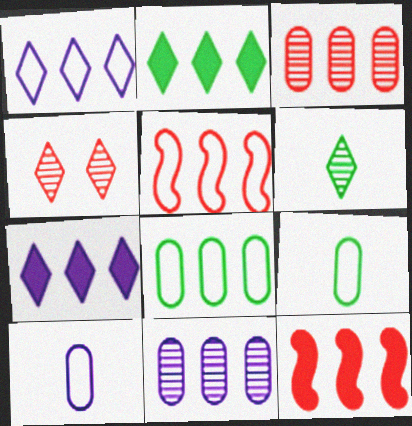[[1, 5, 8], 
[2, 5, 11]]